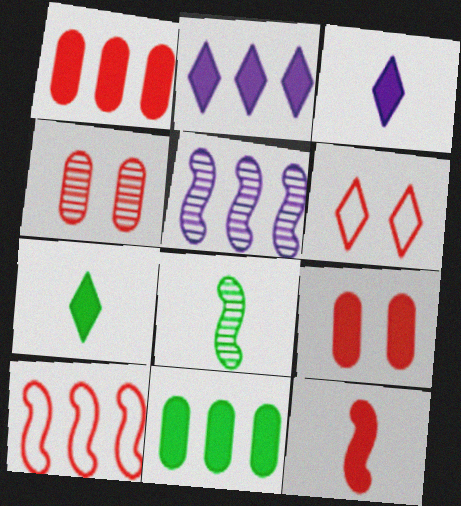[]